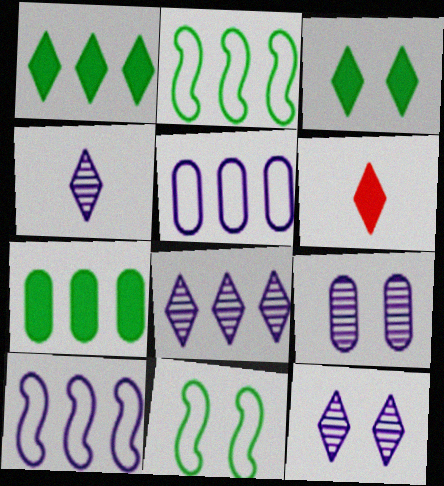[[2, 6, 9], 
[4, 8, 12]]